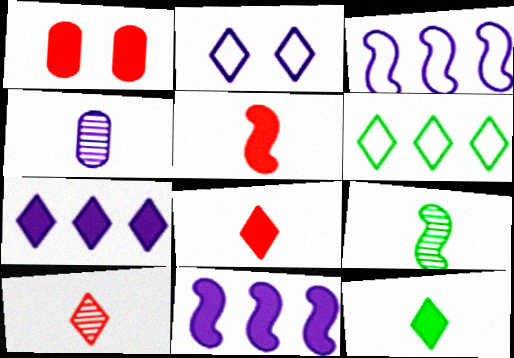[[1, 11, 12], 
[2, 4, 11], 
[4, 9, 10]]